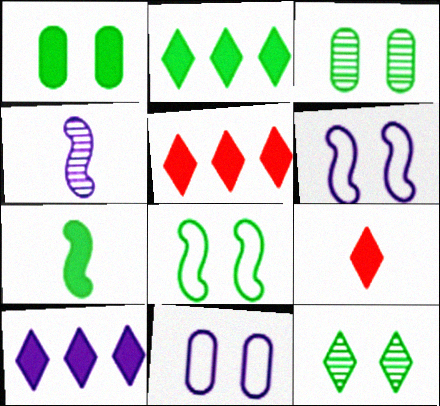[[1, 2, 7], 
[1, 8, 12], 
[2, 5, 10], 
[4, 10, 11]]